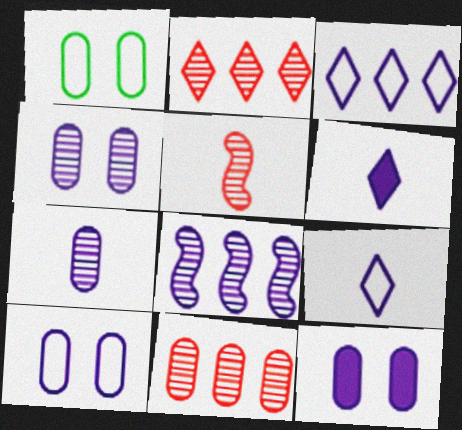[[4, 10, 12], 
[6, 8, 10], 
[8, 9, 12]]